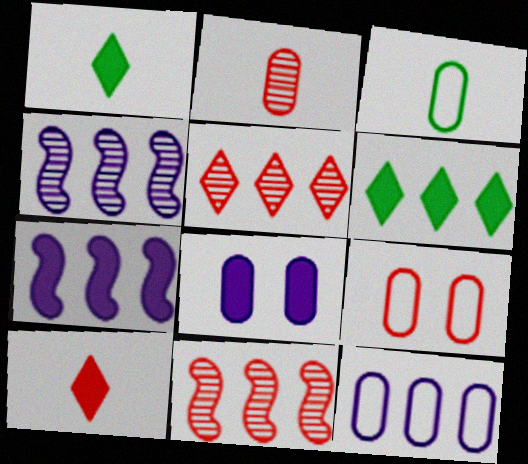[[1, 4, 9], 
[3, 9, 12], 
[6, 11, 12], 
[9, 10, 11]]